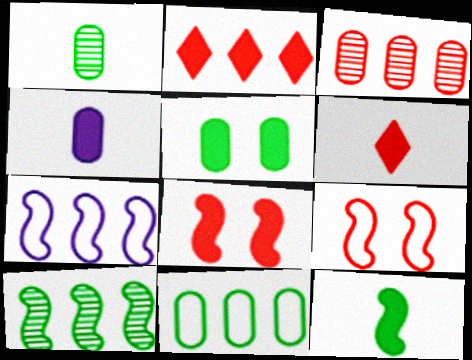[[1, 5, 11], 
[3, 6, 9], 
[4, 6, 12]]